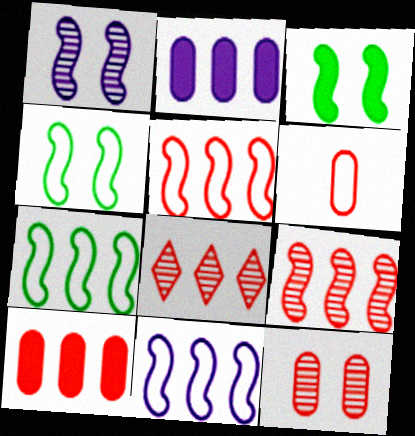[[2, 7, 8], 
[5, 7, 11], 
[5, 8, 10], 
[6, 10, 12]]